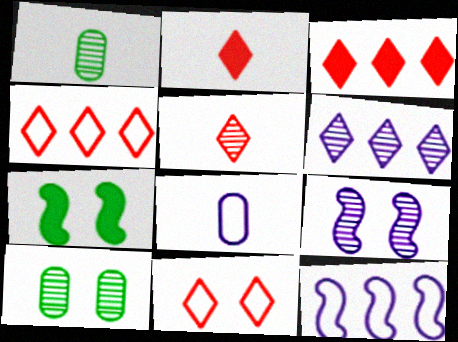[[2, 10, 12], 
[3, 5, 11]]